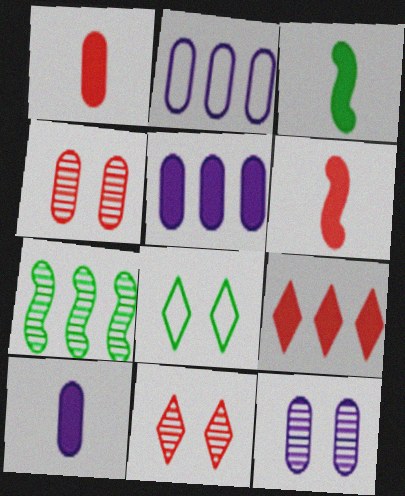[[2, 3, 11], 
[2, 7, 9], 
[2, 10, 12]]